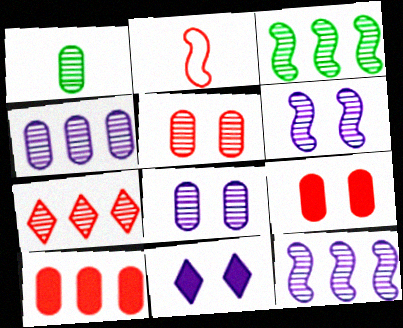[[1, 4, 5], 
[1, 6, 7], 
[2, 7, 9], 
[3, 4, 7]]